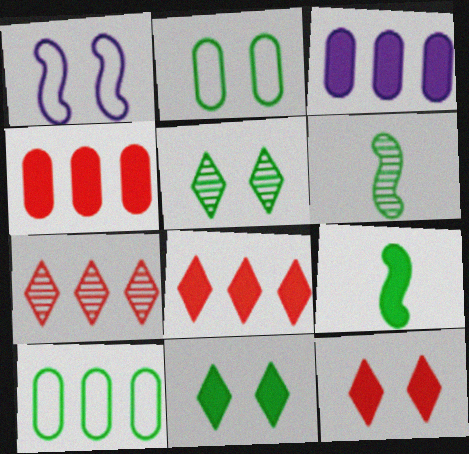[[3, 9, 12], 
[5, 9, 10], 
[6, 10, 11]]